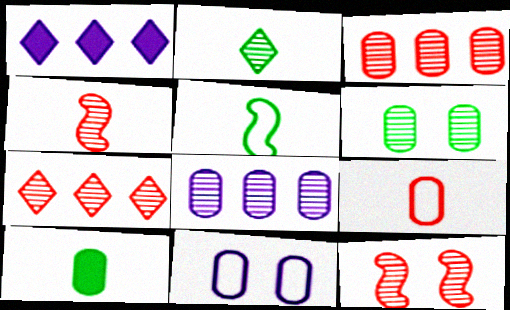[[2, 5, 10], 
[2, 8, 12], 
[3, 10, 11]]